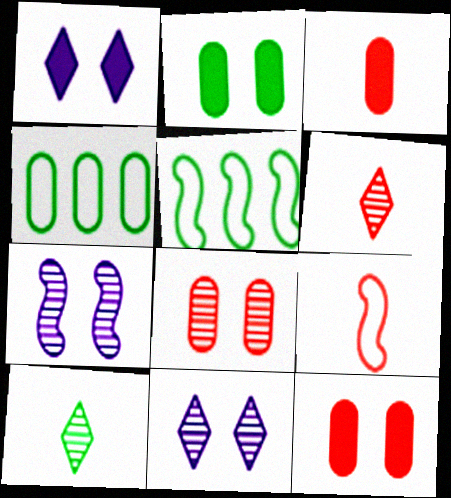[[2, 5, 10], 
[3, 5, 11], 
[3, 6, 9]]